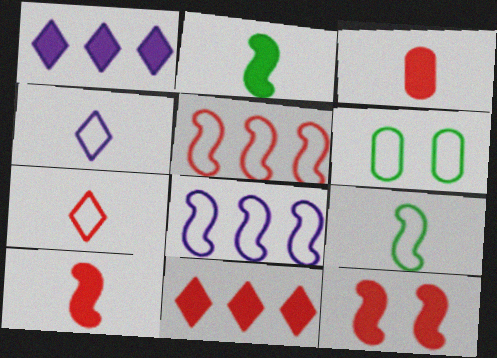[[3, 11, 12], 
[4, 5, 6], 
[6, 7, 8]]